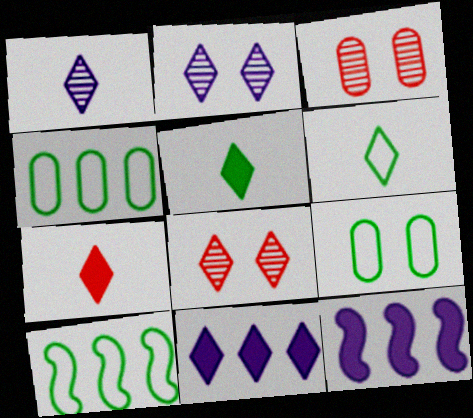[[1, 6, 7], 
[3, 6, 12], 
[6, 8, 11], 
[6, 9, 10]]